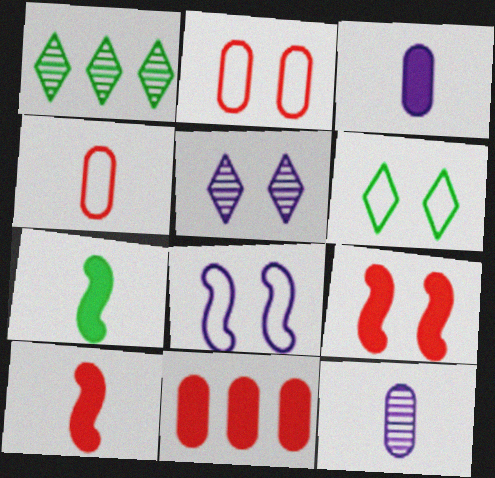[[2, 6, 8]]